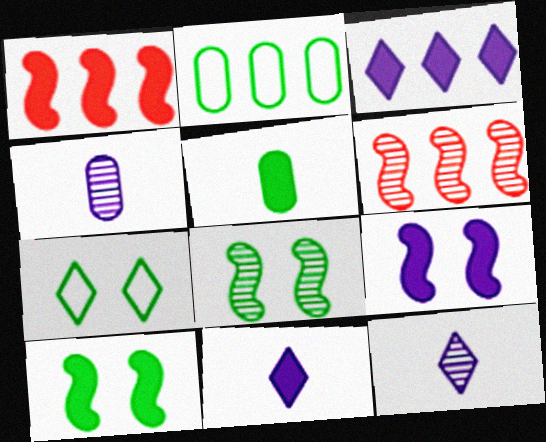[[1, 4, 7], 
[2, 3, 6]]